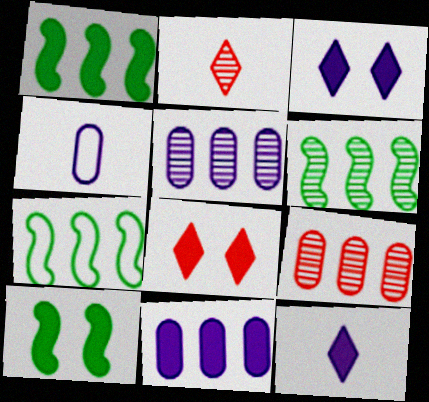[[1, 6, 7], 
[4, 6, 8]]